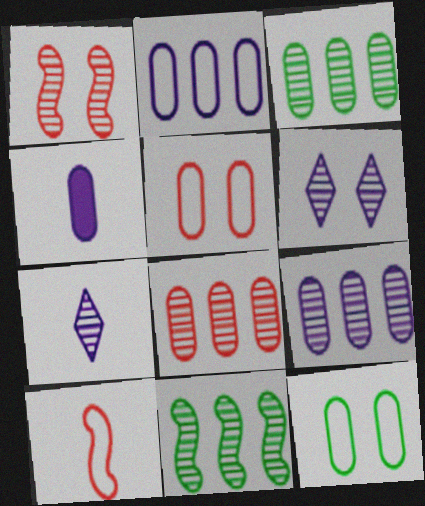[[1, 3, 7], 
[3, 4, 5], 
[3, 8, 9], 
[4, 8, 12]]